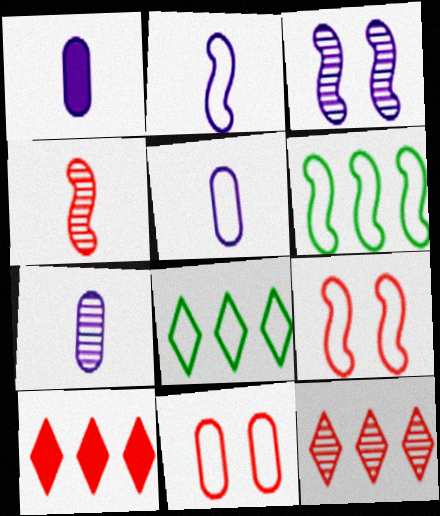[[1, 5, 7], 
[2, 6, 9], 
[2, 8, 11], 
[4, 10, 11], 
[5, 8, 9]]